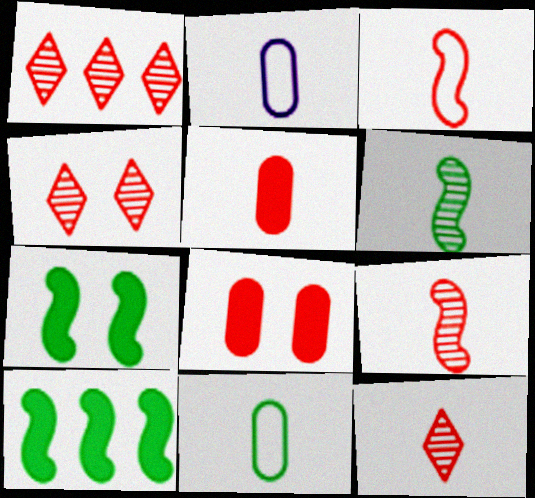[[1, 2, 7], 
[1, 3, 8], 
[1, 4, 12], 
[2, 4, 10], 
[3, 5, 12]]